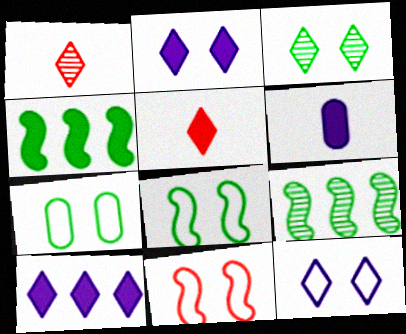[[7, 11, 12]]